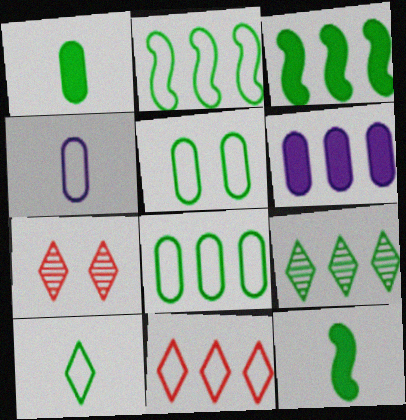[[2, 5, 10], 
[3, 4, 7], 
[3, 8, 9], 
[5, 9, 12]]